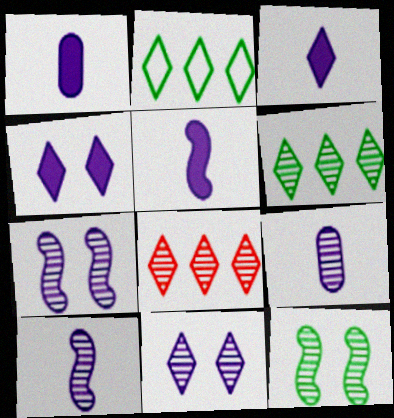[[1, 3, 5], 
[8, 9, 12]]